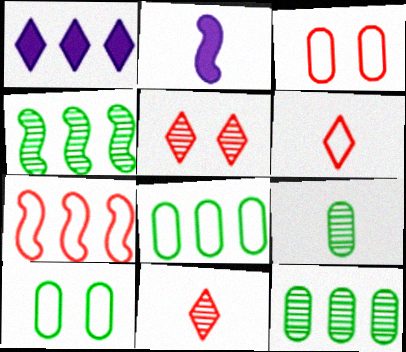[[1, 7, 12], 
[2, 5, 8], 
[2, 6, 9], 
[3, 6, 7]]